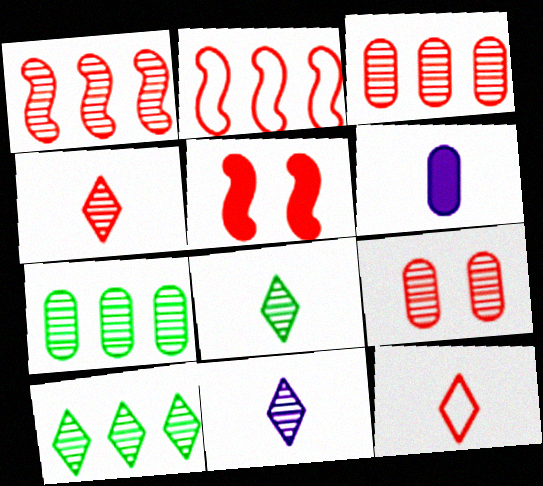[[1, 4, 9], 
[3, 5, 12], 
[4, 8, 11]]